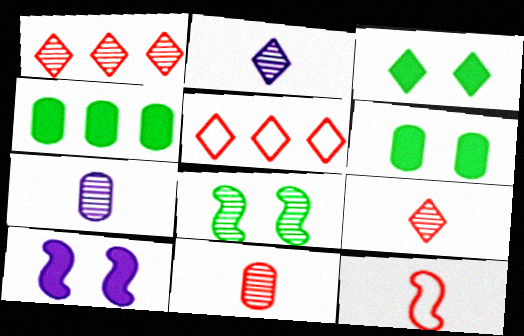[[1, 7, 8], 
[2, 3, 5]]